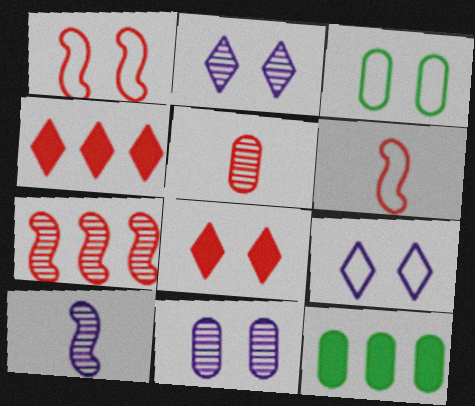[[1, 3, 9], 
[1, 4, 5], 
[2, 6, 12], 
[3, 4, 10]]